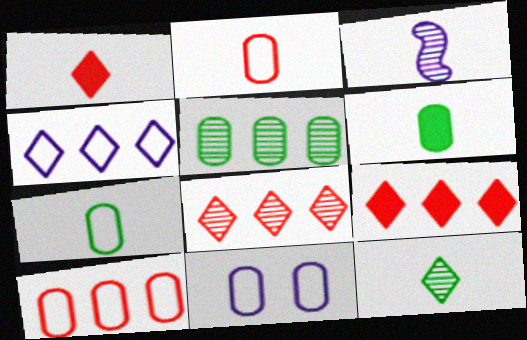[[1, 3, 7], 
[7, 10, 11]]